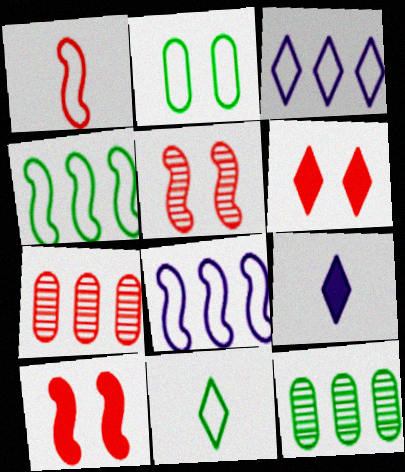[[1, 2, 3], 
[1, 6, 7], 
[2, 4, 11]]